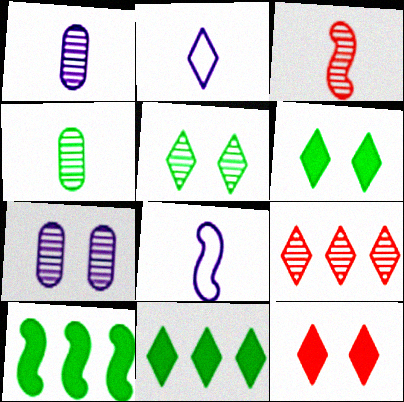[[2, 6, 9]]